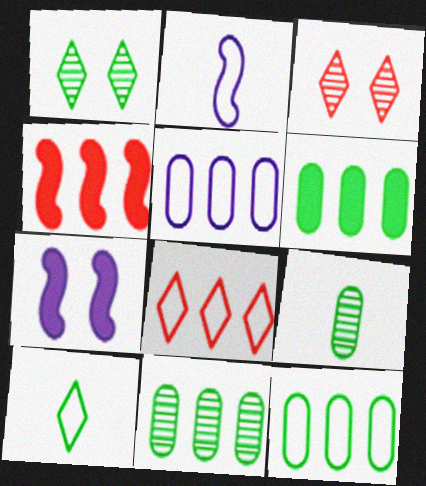[[2, 3, 6], 
[6, 11, 12], 
[7, 8, 9]]